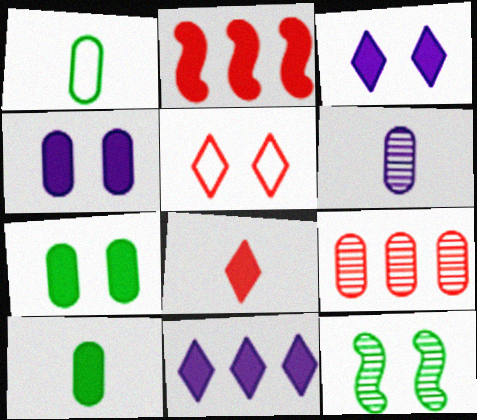[[1, 4, 9], 
[2, 3, 10], 
[4, 5, 12]]